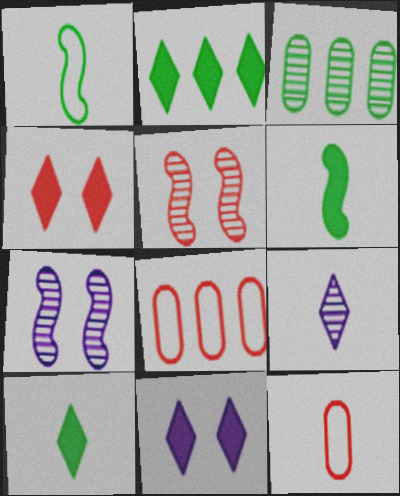[[2, 7, 12], 
[3, 5, 9], 
[6, 9, 12], 
[7, 8, 10]]